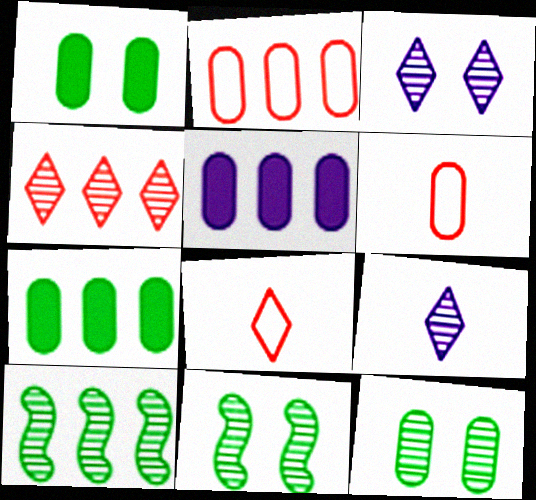[[5, 6, 12], 
[5, 8, 11]]